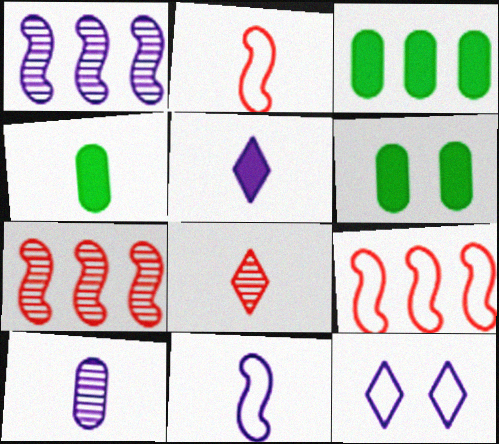[[3, 4, 6], 
[4, 7, 12], 
[4, 8, 11], 
[5, 10, 11]]